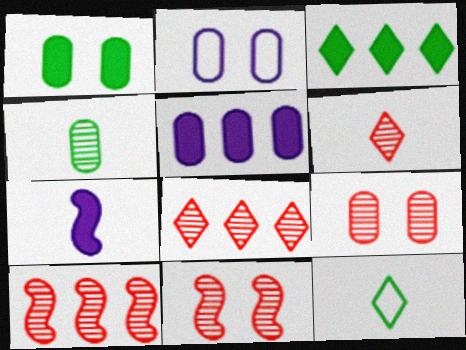[[1, 2, 9], 
[5, 11, 12], 
[6, 9, 10]]